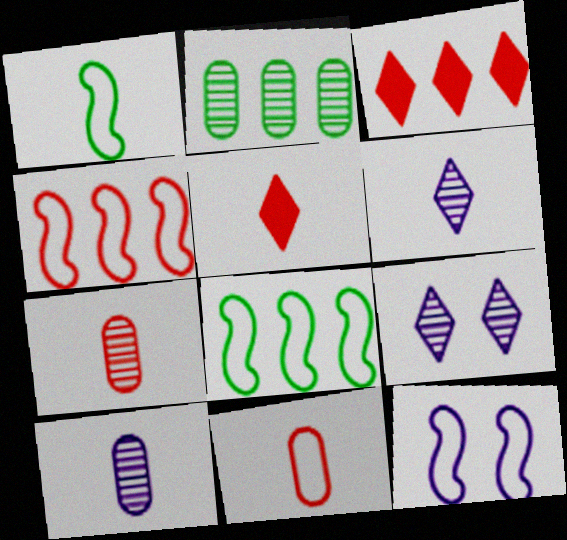[[1, 4, 12], 
[1, 5, 10], 
[2, 5, 12]]